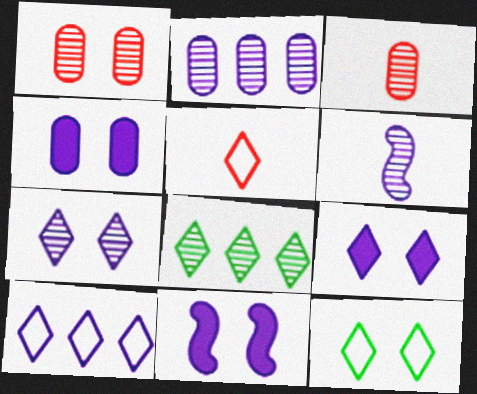[[1, 6, 8], 
[1, 11, 12], 
[2, 6, 7], 
[4, 6, 10], 
[4, 9, 11], 
[5, 8, 9], 
[5, 10, 12]]